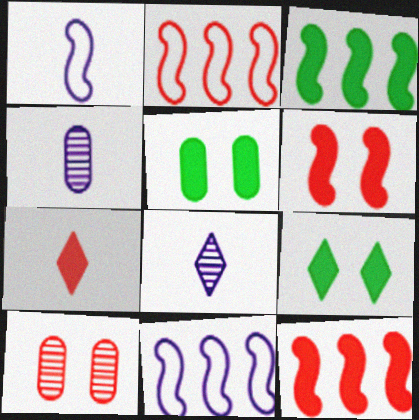[[2, 4, 9], 
[2, 5, 8], 
[2, 7, 10]]